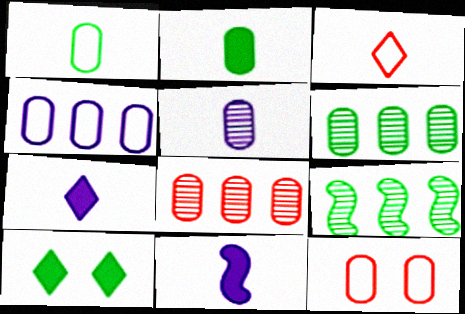[[1, 4, 12], 
[1, 9, 10], 
[7, 9, 12]]